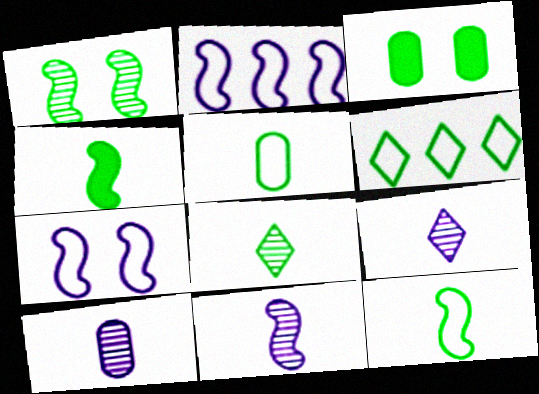[[4, 5, 8], 
[9, 10, 11]]